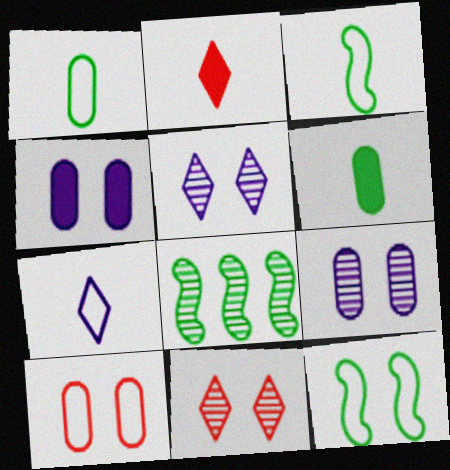[[4, 11, 12]]